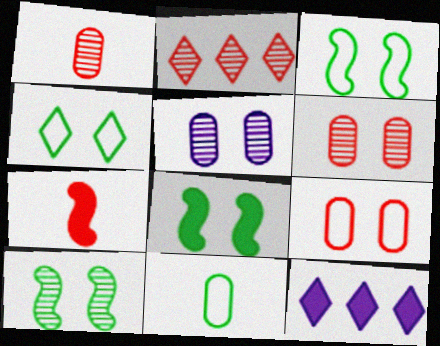[[1, 3, 12], 
[2, 7, 9], 
[3, 8, 10]]